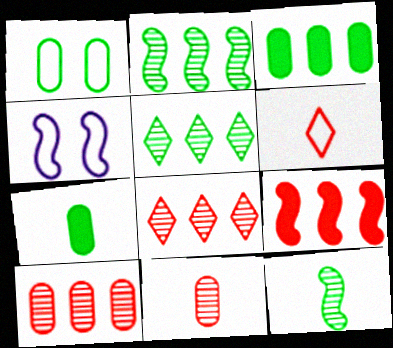[[4, 7, 8], 
[4, 9, 12]]